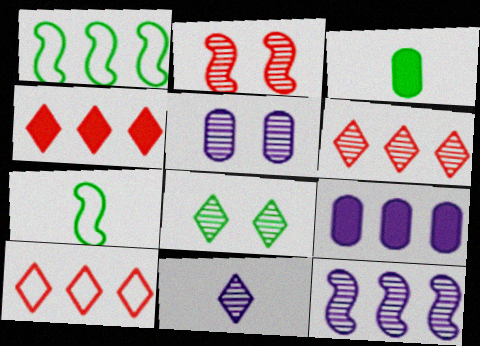[[1, 3, 8], 
[1, 6, 9], 
[2, 5, 8], 
[4, 5, 7], 
[4, 6, 10], 
[5, 11, 12], 
[6, 8, 11]]